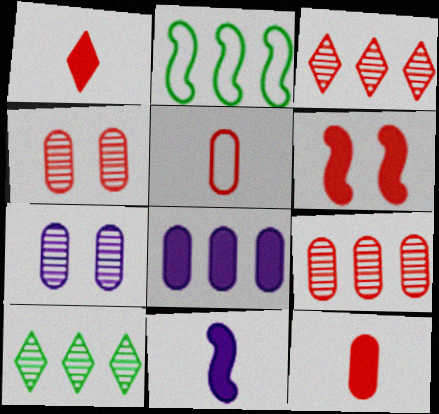[[1, 2, 7], 
[2, 3, 8], 
[3, 5, 6]]